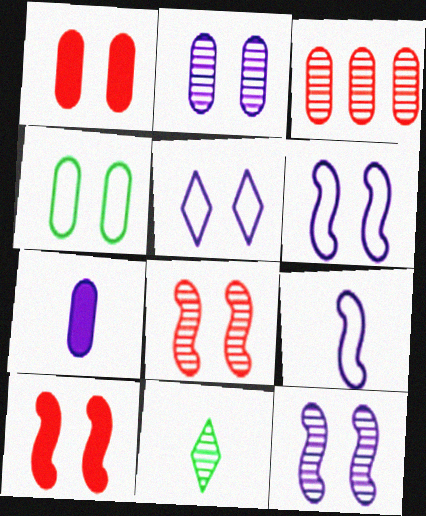[[1, 2, 4], 
[3, 4, 7], 
[3, 11, 12]]